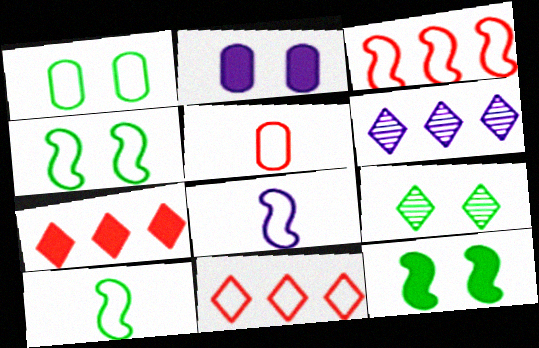[[1, 8, 11], 
[1, 9, 12], 
[2, 6, 8], 
[3, 4, 8], 
[5, 6, 12]]